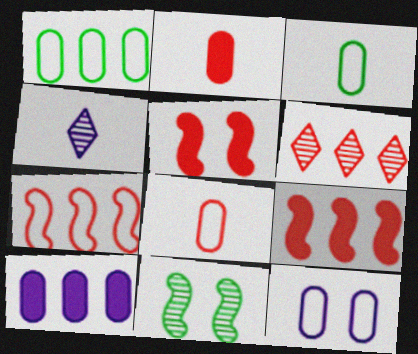[[1, 4, 5], 
[1, 8, 12], 
[5, 6, 8]]